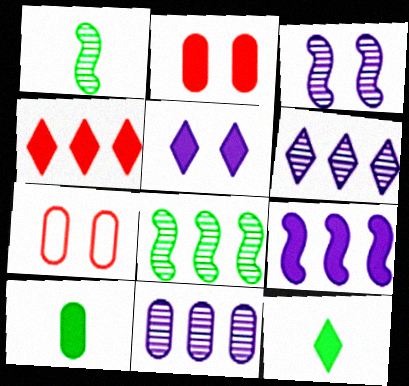[[2, 9, 12], 
[4, 5, 12], 
[7, 10, 11]]